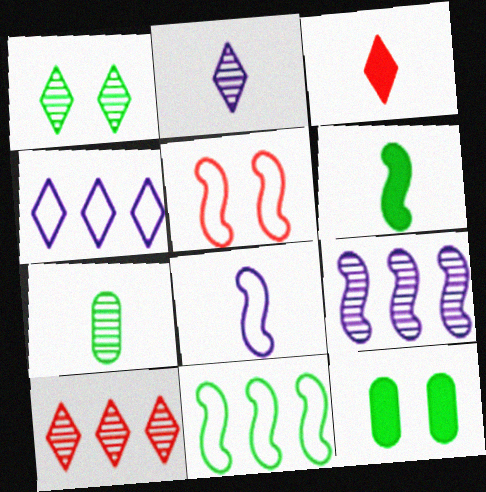[[1, 2, 10], 
[1, 3, 4], 
[3, 7, 8], 
[5, 6, 9], 
[5, 8, 11], 
[8, 10, 12]]